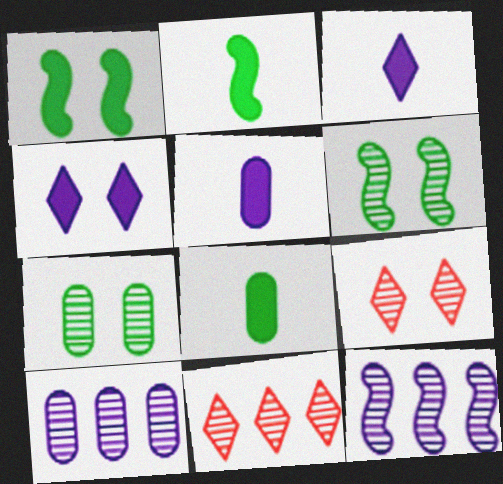[]